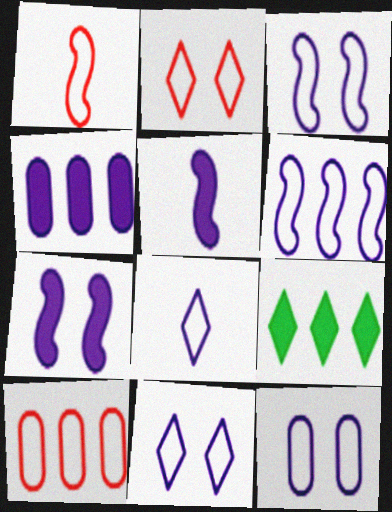[[1, 2, 10], 
[3, 11, 12], 
[6, 8, 12]]